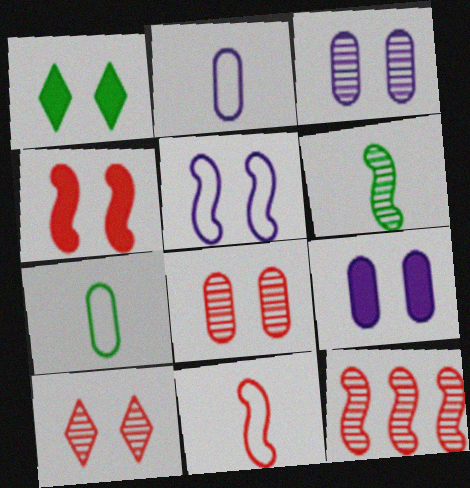[[1, 2, 12], 
[1, 4, 9], 
[1, 5, 8], 
[4, 11, 12]]